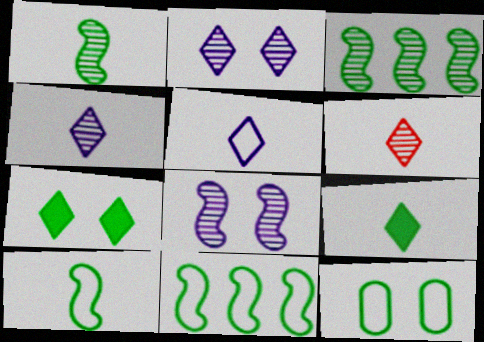[[3, 9, 12], 
[5, 6, 9]]